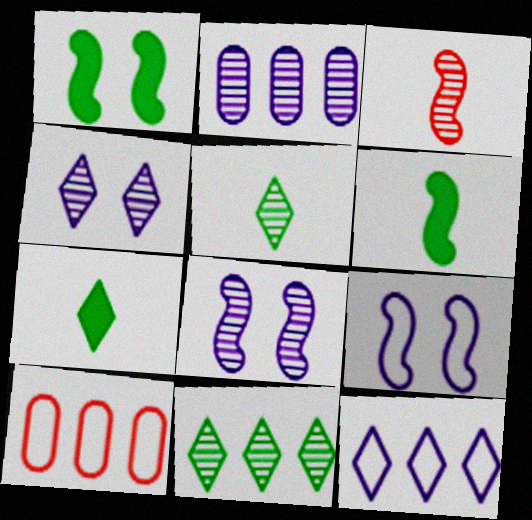[[4, 6, 10], 
[7, 8, 10]]